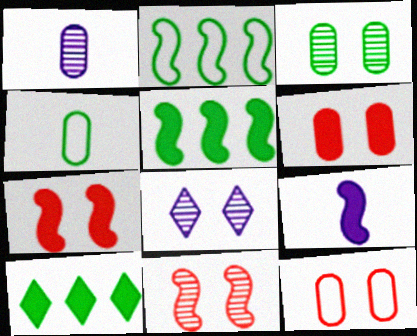[[2, 9, 11], 
[3, 8, 11], 
[5, 7, 9], 
[6, 9, 10]]